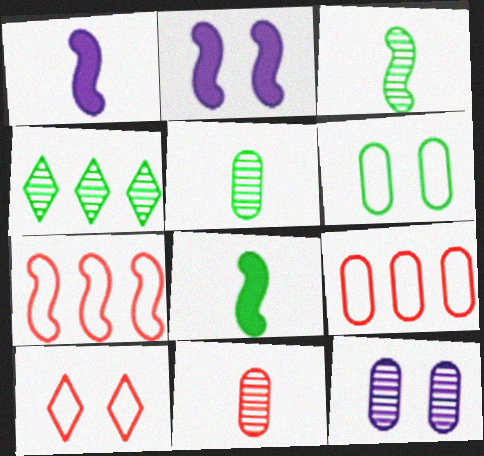[[2, 3, 7], 
[4, 6, 8]]